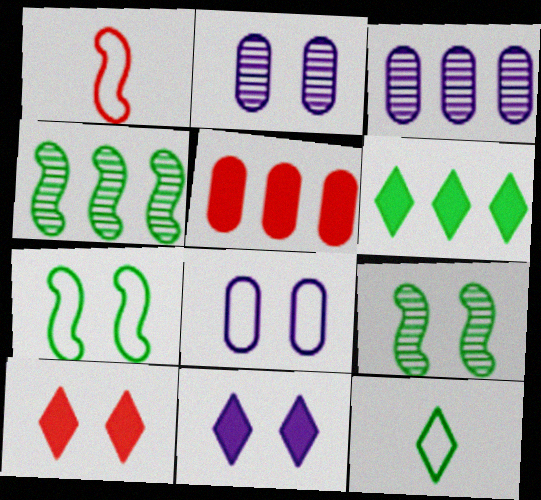[[1, 2, 6], 
[2, 7, 10], 
[8, 9, 10]]